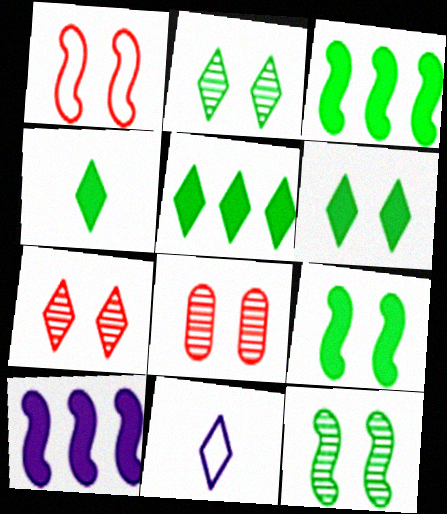[[3, 8, 11], 
[4, 5, 6], 
[5, 7, 11]]